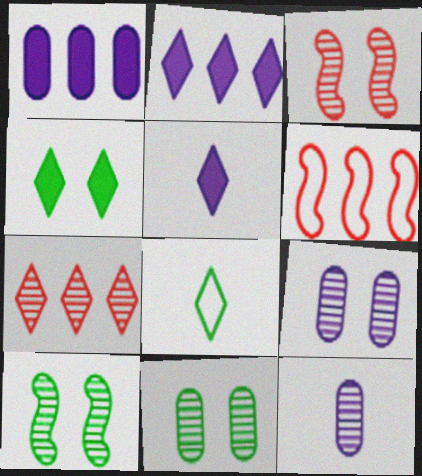[[1, 3, 8], 
[4, 6, 12], 
[5, 6, 11], 
[7, 10, 12]]